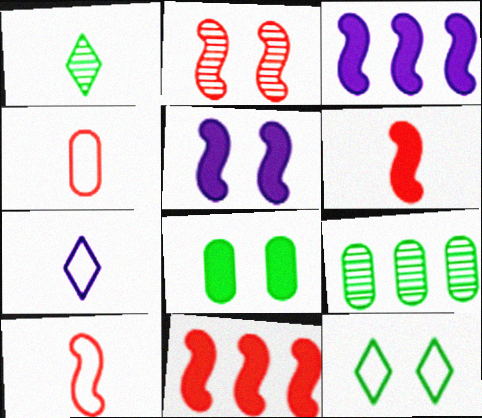[[2, 10, 11]]